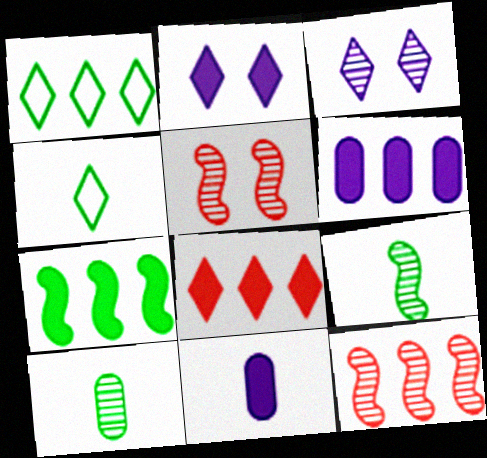[[1, 5, 11], 
[1, 6, 12], 
[3, 4, 8], 
[3, 10, 12], 
[4, 5, 6], 
[6, 7, 8]]